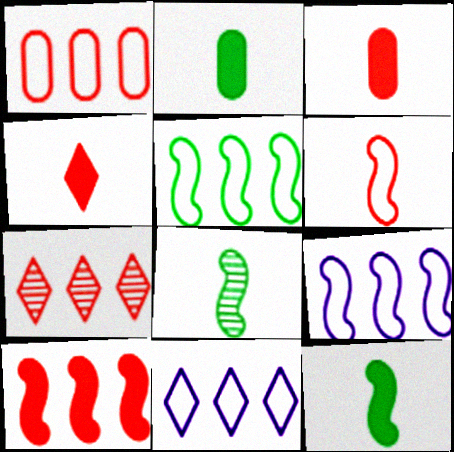[[1, 5, 11], 
[1, 7, 10]]